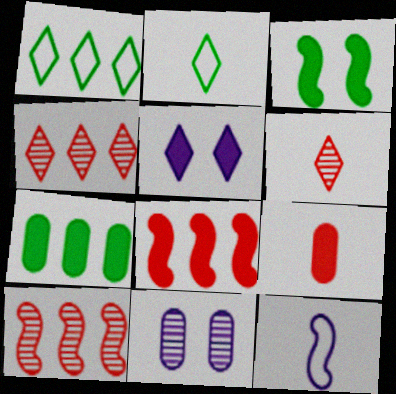[[1, 5, 6], 
[2, 4, 5], 
[2, 8, 11], 
[3, 10, 12]]